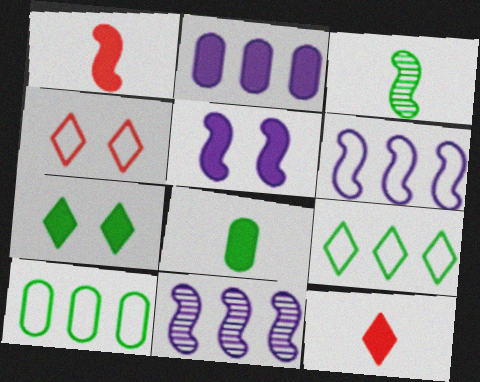[[1, 2, 7], 
[2, 3, 4], 
[3, 7, 10], 
[4, 8, 11]]